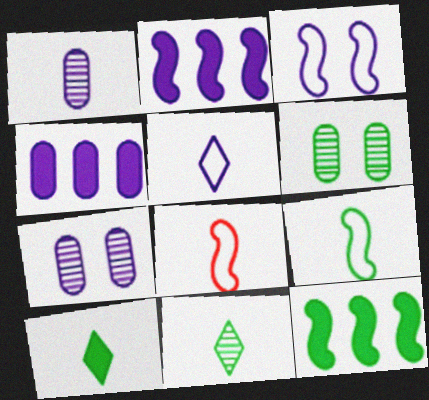[[1, 8, 10], 
[2, 5, 7]]